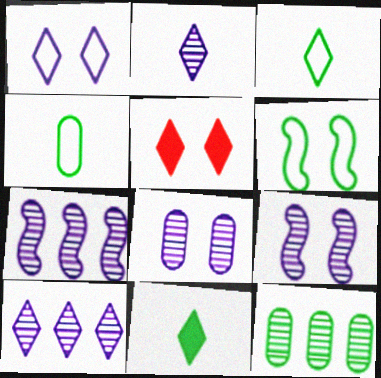[[2, 7, 8], 
[3, 5, 10], 
[4, 5, 7], 
[5, 6, 8], 
[6, 11, 12]]